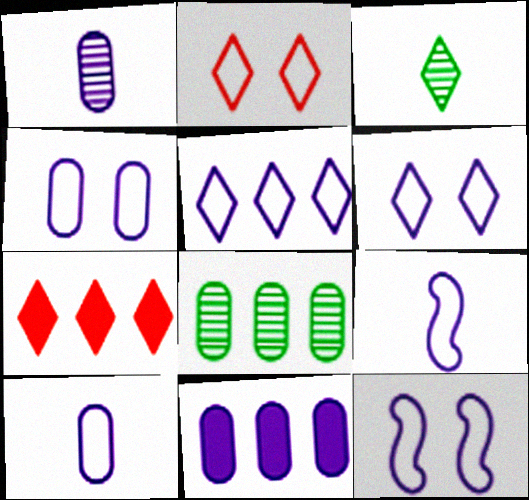[[1, 4, 11], 
[3, 6, 7], 
[4, 5, 9], 
[4, 6, 12], 
[5, 10, 12]]